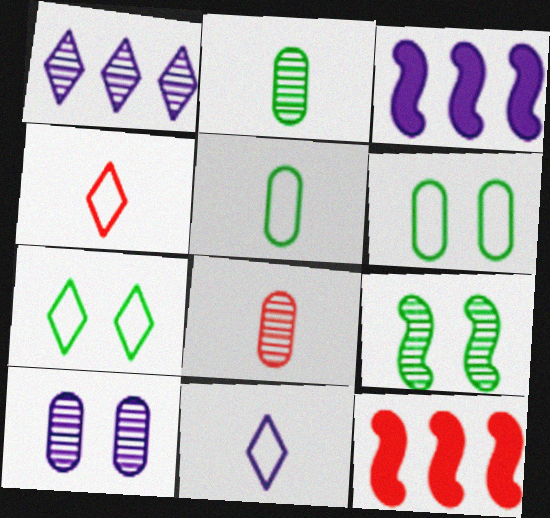[[1, 8, 9], 
[3, 7, 8], 
[3, 10, 11]]